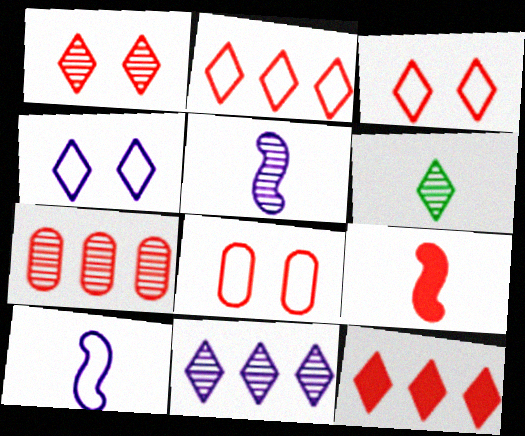[[1, 6, 11], 
[3, 7, 9], 
[4, 6, 12]]